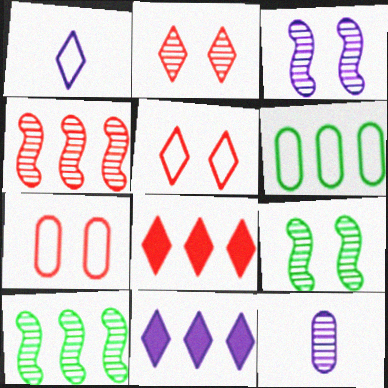[[2, 10, 12], 
[4, 6, 11]]